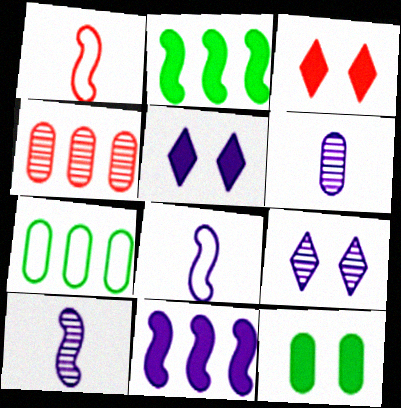[[1, 3, 4], 
[3, 7, 10]]